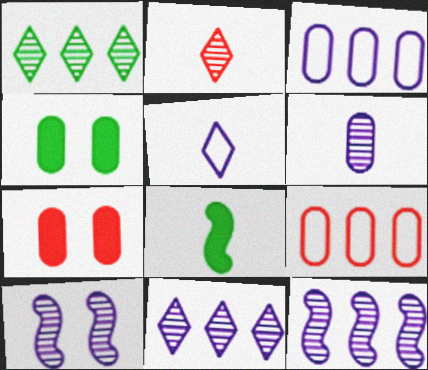[[4, 6, 9], 
[6, 10, 11]]